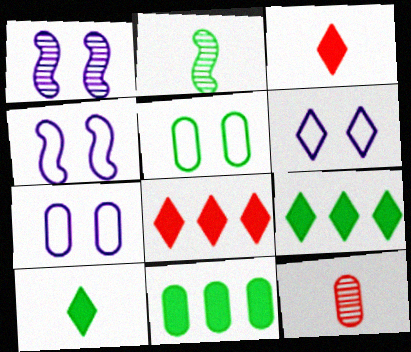[[2, 5, 9], 
[2, 7, 8], 
[4, 6, 7], 
[4, 9, 12], 
[7, 11, 12]]